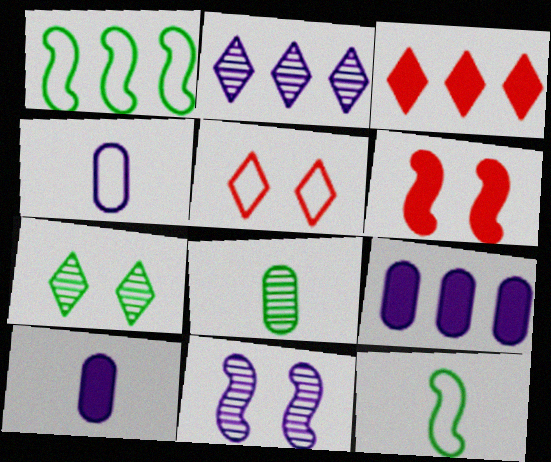[[1, 4, 5]]